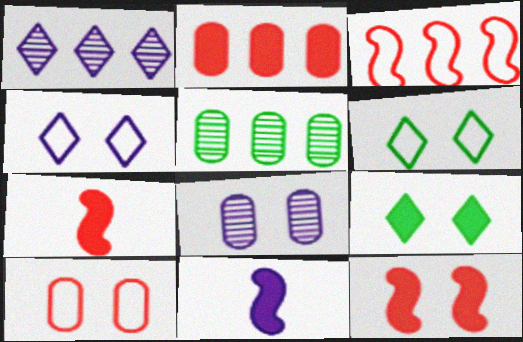[[2, 9, 11], 
[4, 5, 7], 
[6, 8, 12]]